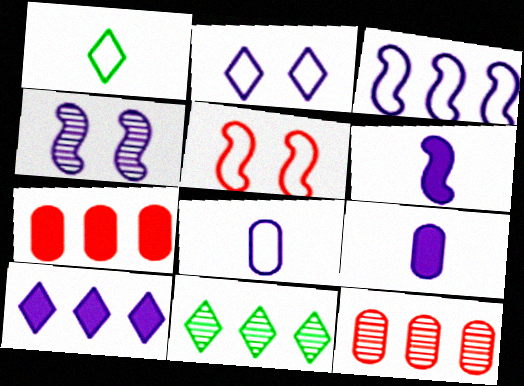[[1, 4, 7], 
[2, 3, 8], 
[3, 4, 6], 
[3, 7, 11], 
[4, 8, 10], 
[5, 9, 11]]